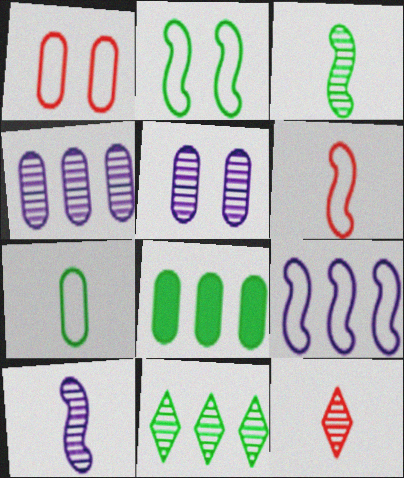[[2, 6, 9]]